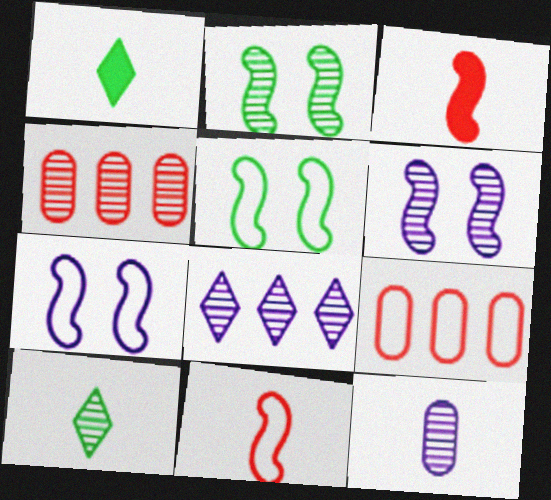[[1, 4, 7], 
[1, 6, 9], 
[1, 11, 12], 
[4, 6, 10], 
[6, 8, 12]]